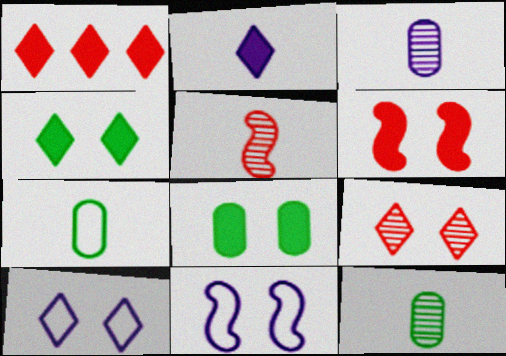[[1, 2, 4], 
[1, 11, 12], 
[2, 5, 7], 
[4, 9, 10], 
[8, 9, 11]]